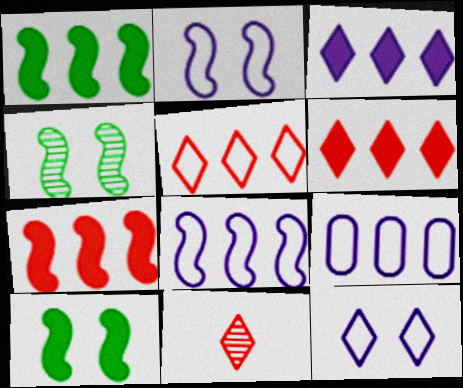[[9, 10, 11]]